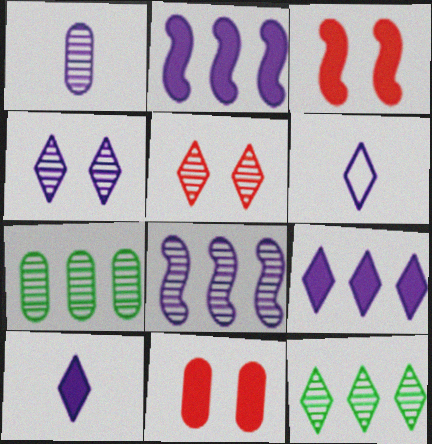[[1, 4, 8], 
[3, 6, 7], 
[4, 6, 9]]